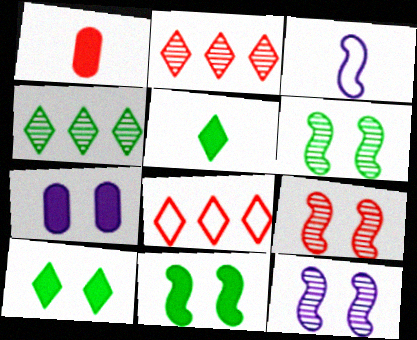[[1, 8, 9], 
[6, 9, 12]]